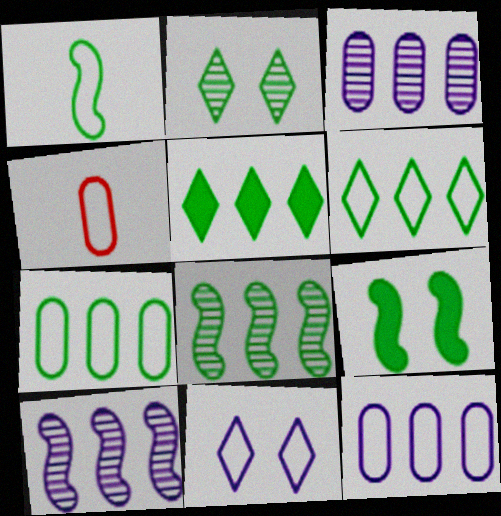[[1, 8, 9], 
[5, 7, 8]]